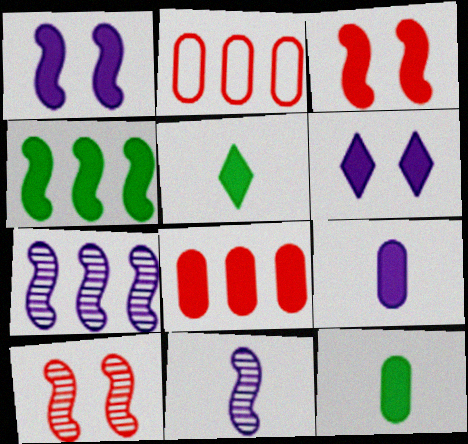[[1, 5, 8]]